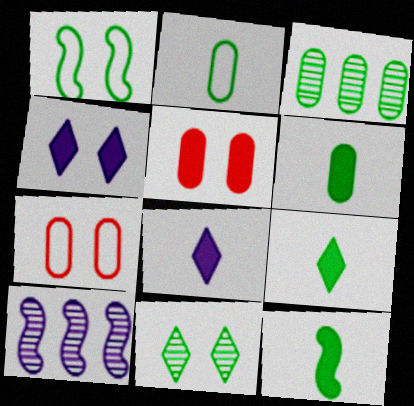[[1, 3, 9], 
[6, 9, 12], 
[7, 9, 10]]